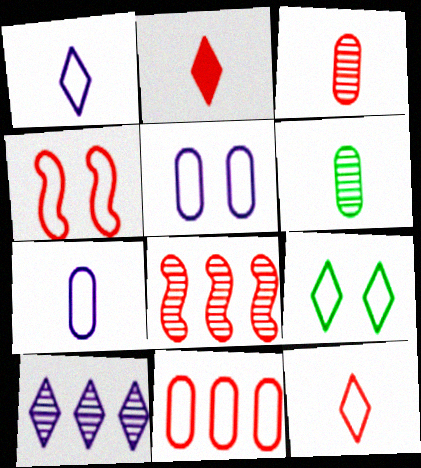[[2, 9, 10], 
[4, 5, 9], 
[4, 11, 12]]